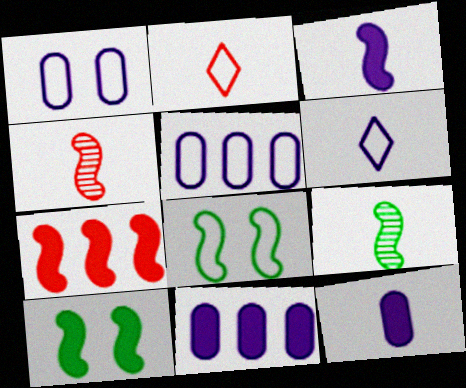[[2, 5, 8], 
[2, 9, 12], 
[3, 7, 10]]